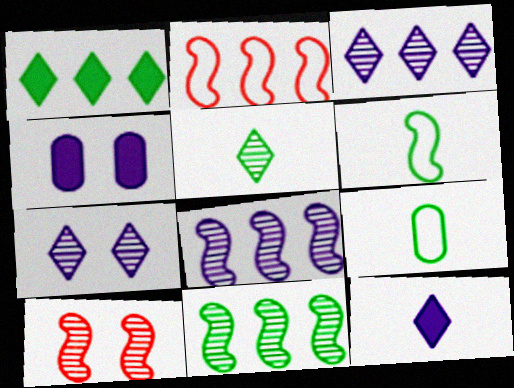[[2, 4, 5]]